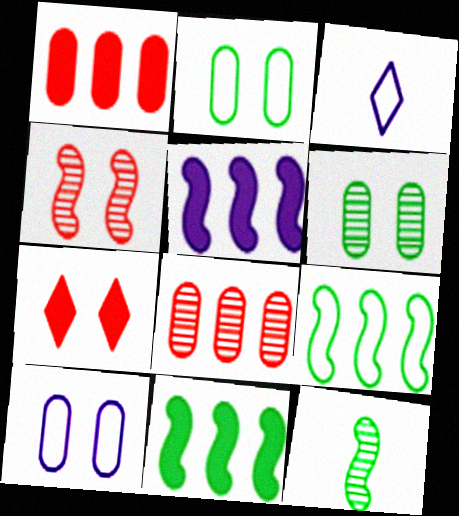[]